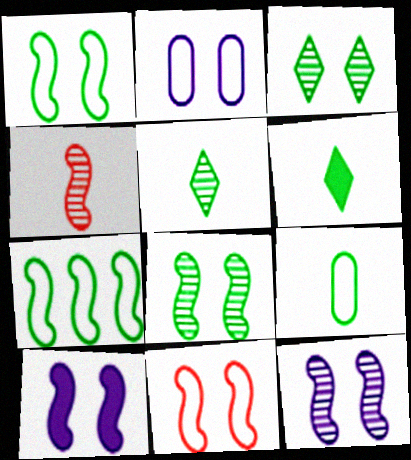[[4, 7, 10], 
[8, 10, 11]]